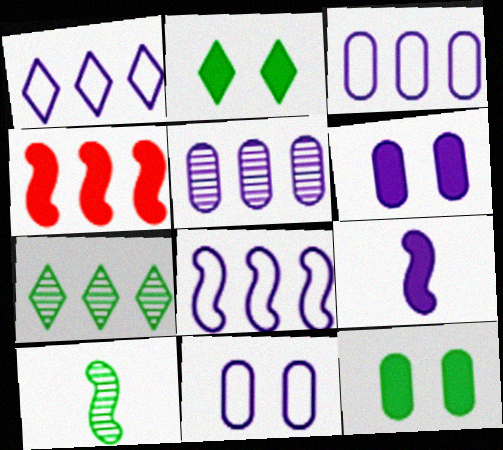[[1, 3, 8], 
[3, 4, 7]]